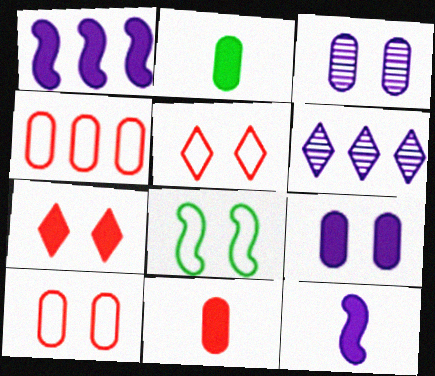[[1, 2, 7], 
[2, 3, 4], 
[3, 7, 8], 
[6, 8, 11]]